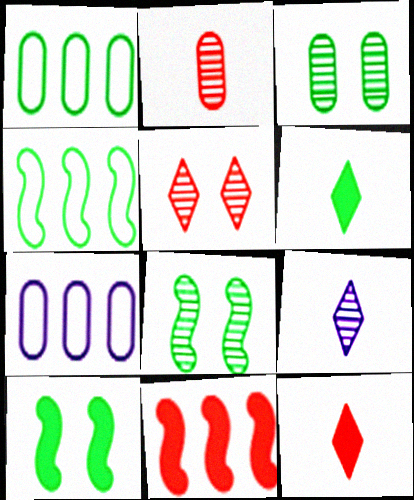[[1, 6, 8], 
[3, 4, 6], 
[7, 8, 12]]